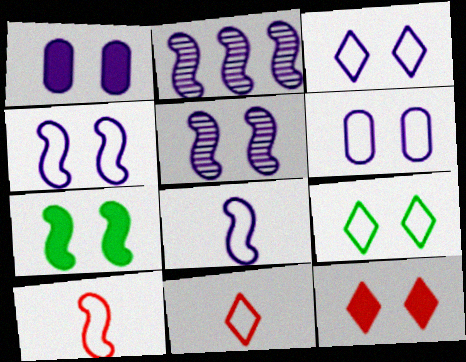[[1, 3, 5], 
[1, 7, 12], 
[2, 7, 10], 
[3, 4, 6]]